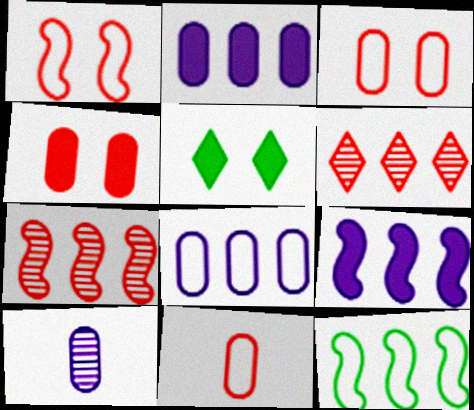[[2, 6, 12], 
[7, 9, 12]]